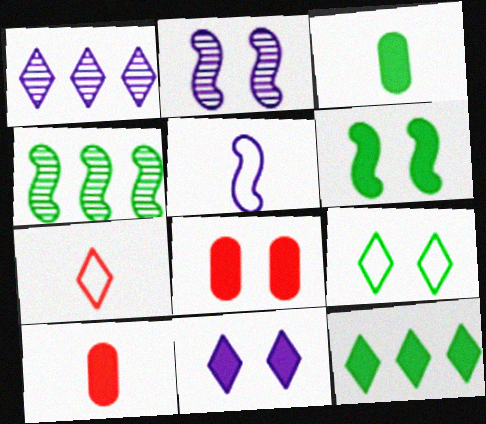[[2, 8, 9], 
[3, 4, 9], 
[3, 6, 12], 
[6, 8, 11]]